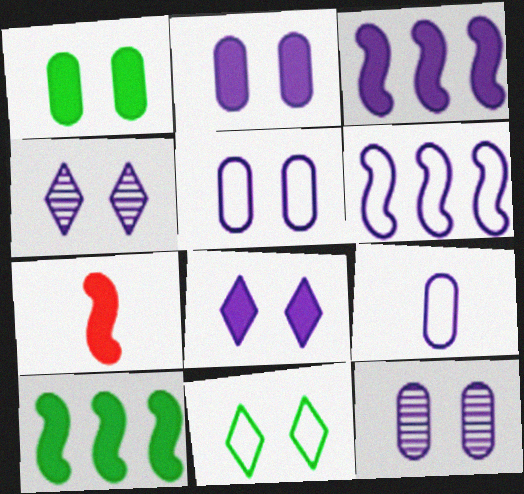[[2, 5, 12], 
[3, 4, 9]]